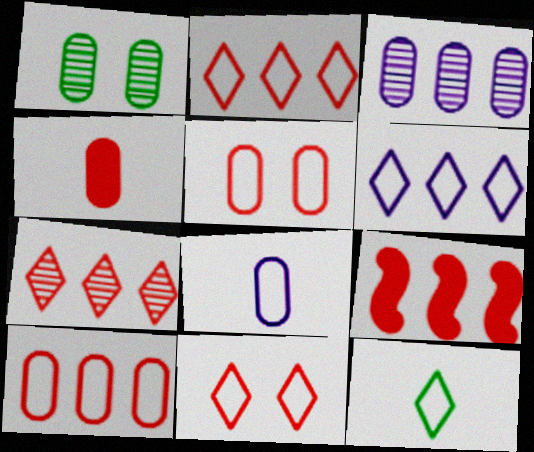[[6, 11, 12], 
[7, 9, 10]]